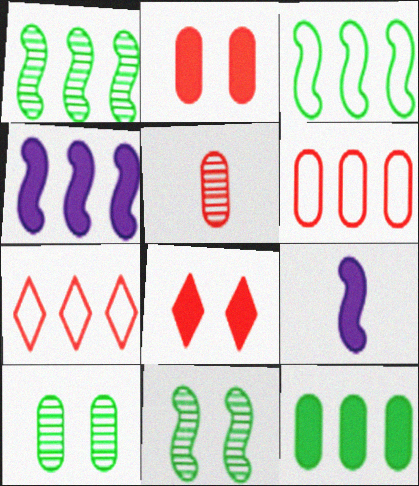[[2, 5, 6], 
[7, 9, 10], 
[8, 9, 12]]